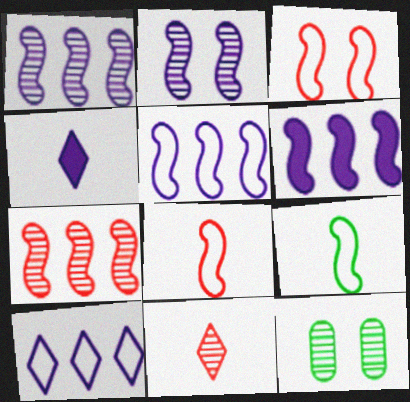[[1, 5, 6], 
[1, 11, 12], 
[3, 5, 9]]